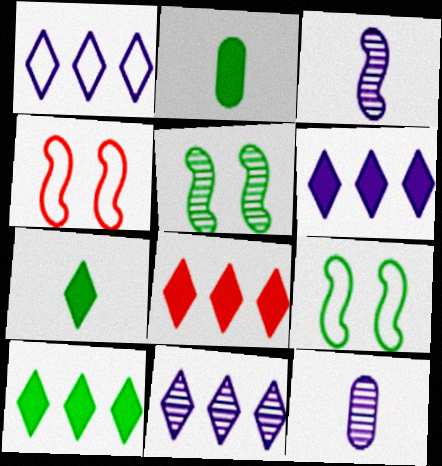[[1, 6, 11], 
[2, 4, 11], 
[4, 10, 12], 
[6, 8, 10], 
[8, 9, 12]]